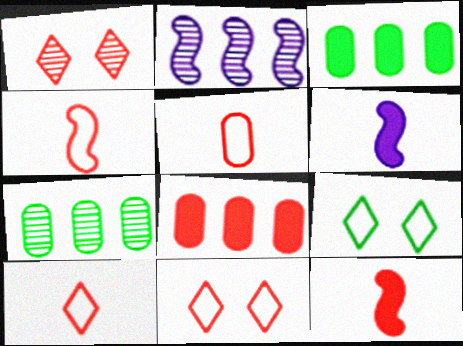[[1, 4, 8], 
[4, 5, 10], 
[6, 7, 11]]